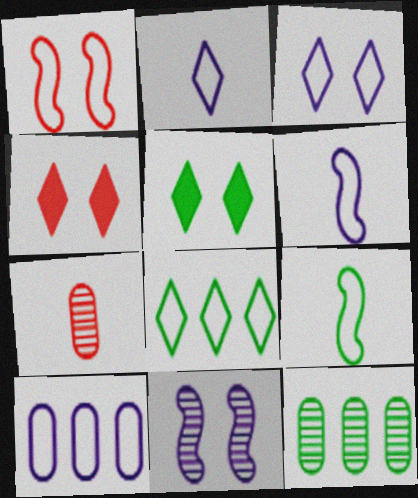[[3, 6, 10], 
[4, 6, 12], 
[5, 9, 12]]